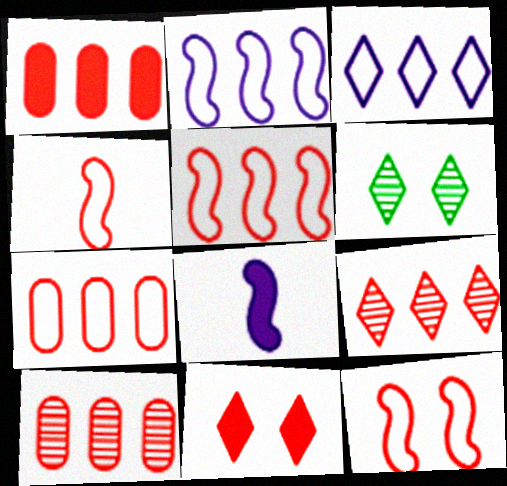[[1, 5, 9], 
[1, 7, 10], 
[4, 5, 12], 
[4, 10, 11], 
[6, 7, 8]]